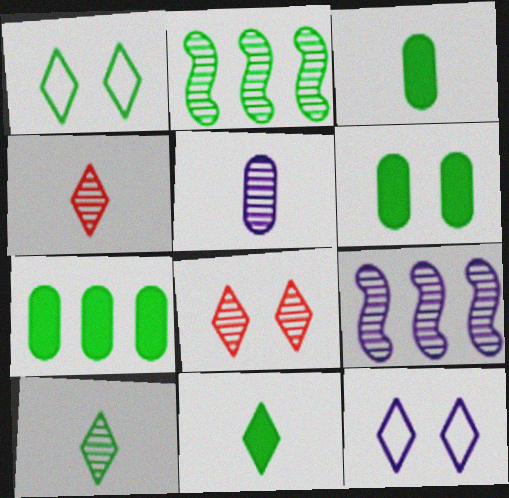[[1, 2, 3], 
[2, 5, 8], 
[3, 6, 7]]